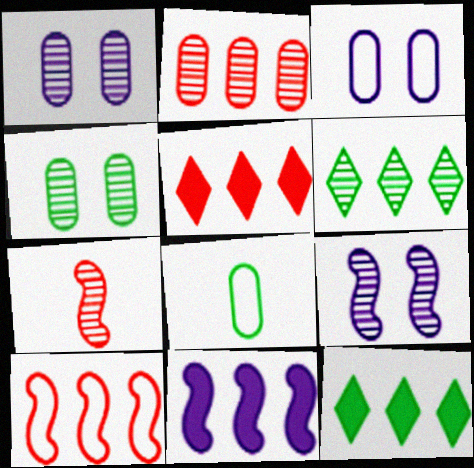[[1, 6, 7], 
[2, 5, 10], 
[3, 7, 12], 
[5, 8, 9]]